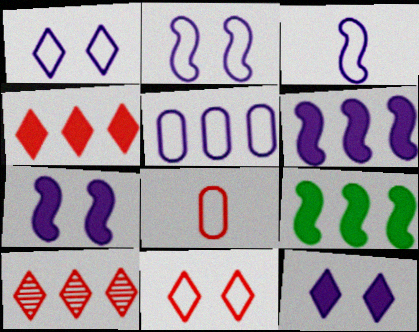[[1, 3, 5], 
[5, 9, 10]]